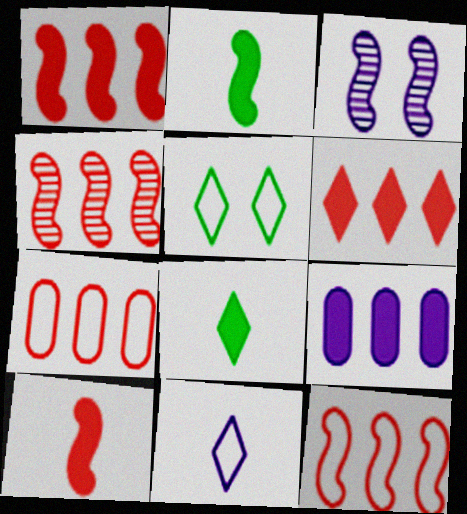[[1, 4, 12], 
[2, 3, 12], 
[3, 7, 8], 
[3, 9, 11], 
[4, 6, 7]]